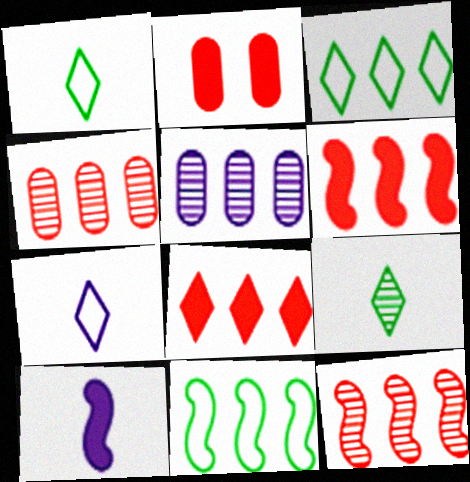[[3, 5, 6], 
[5, 8, 11]]